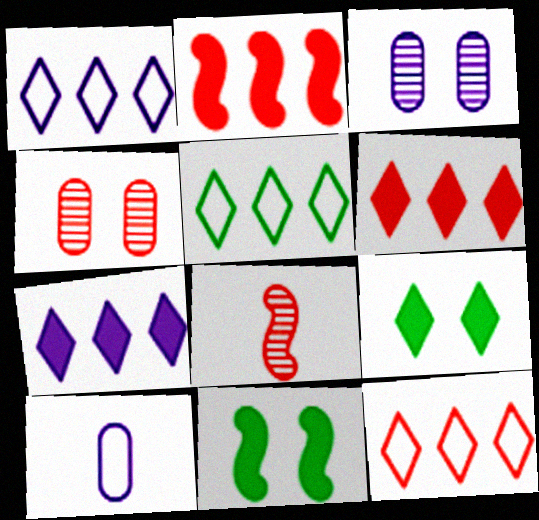[[1, 5, 12]]